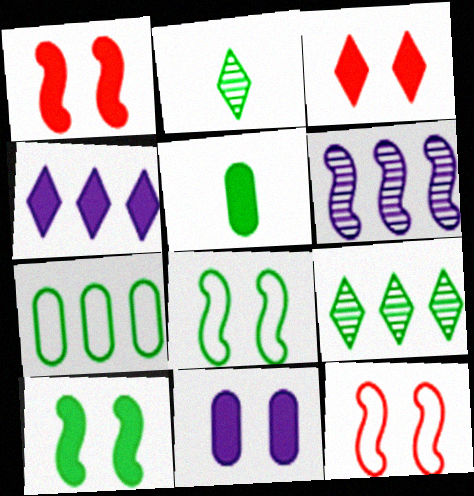[[1, 4, 5], 
[2, 7, 10], 
[3, 10, 11], 
[5, 8, 9]]